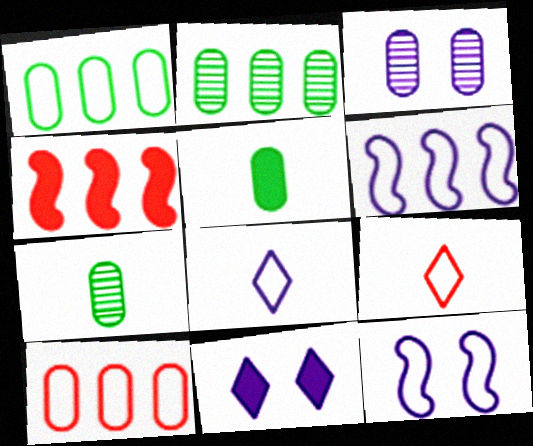[[1, 9, 12], 
[3, 5, 10], 
[3, 11, 12], 
[4, 5, 11]]